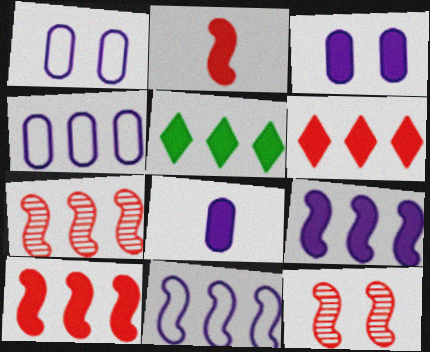[[2, 3, 5], 
[4, 5, 7]]